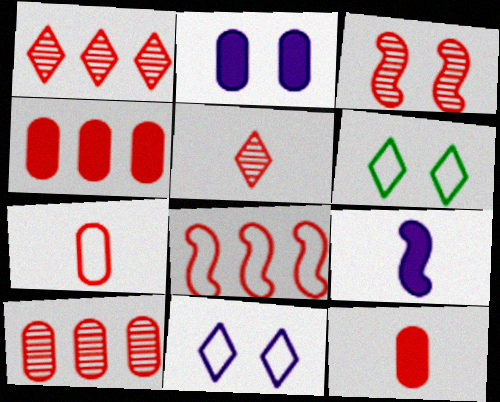[[1, 4, 8], 
[2, 3, 6], 
[3, 5, 10], 
[6, 9, 10]]